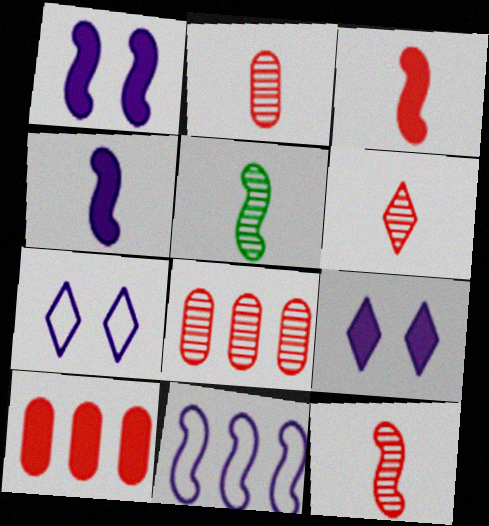[[2, 6, 12], 
[5, 7, 10]]